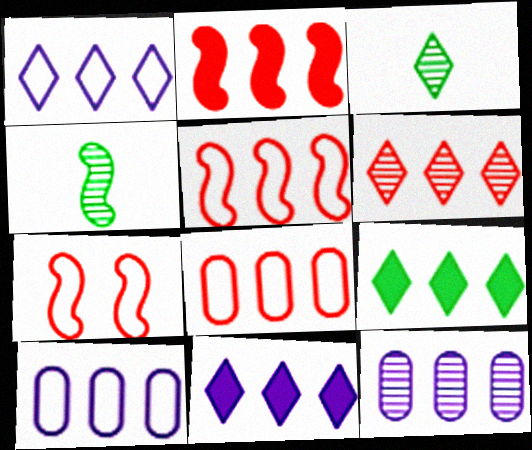[[1, 6, 9], 
[2, 6, 8], 
[5, 9, 12]]